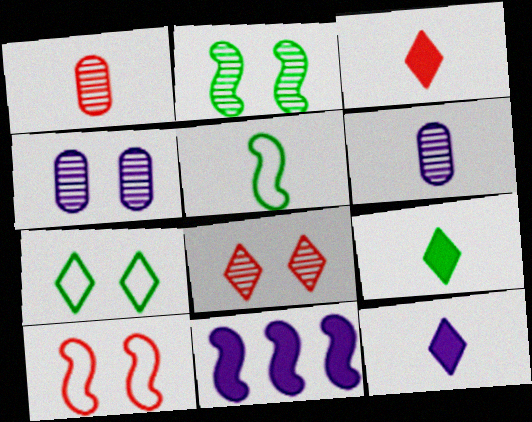[[1, 5, 12], 
[1, 7, 11], 
[2, 4, 8], 
[3, 5, 6], 
[3, 9, 12]]